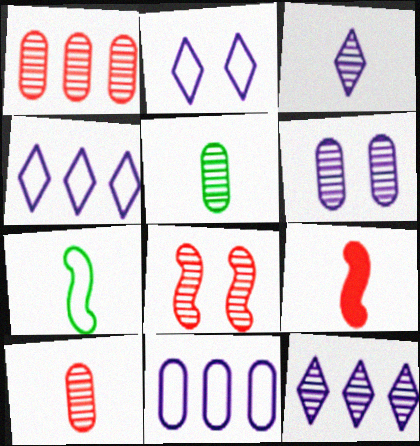[[1, 5, 6], 
[5, 8, 12]]